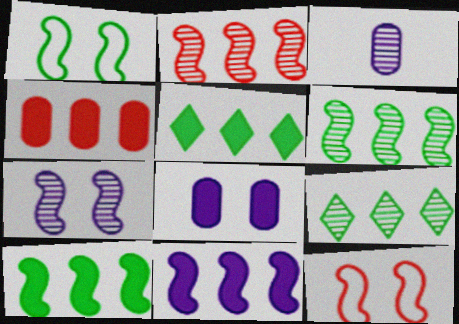[[3, 5, 12], 
[4, 5, 11]]